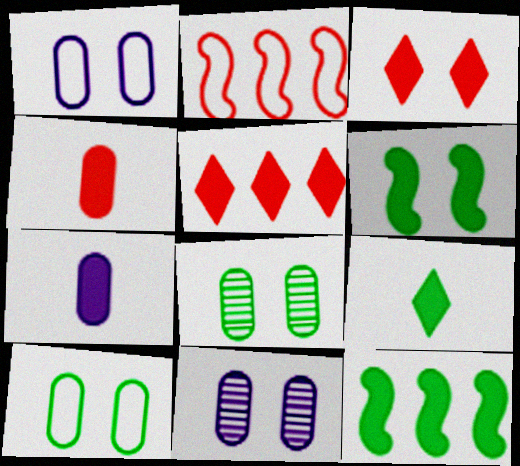[[2, 9, 11], 
[3, 7, 12], 
[5, 6, 7]]